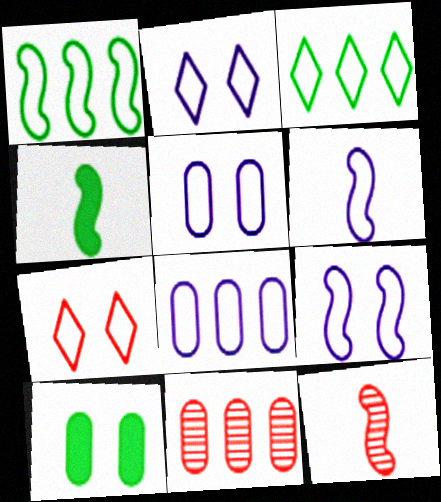[[2, 4, 11], 
[2, 5, 9], 
[2, 6, 8], 
[4, 6, 12]]